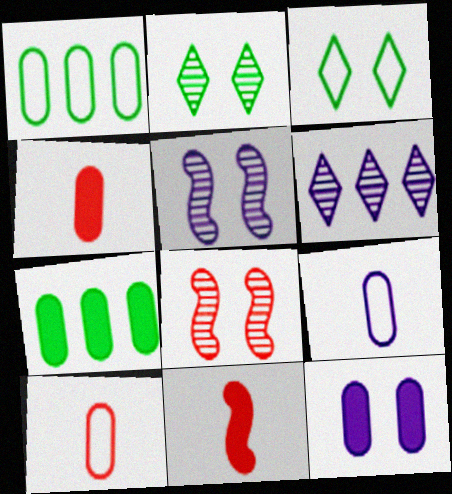[[3, 8, 12], 
[4, 7, 12]]